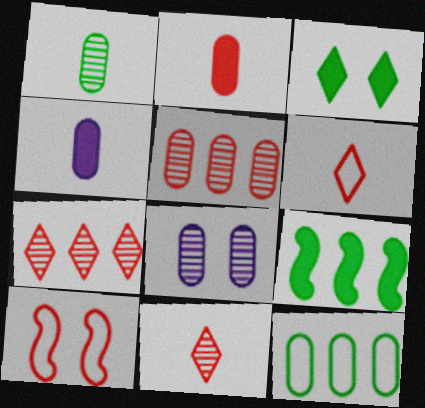[[1, 5, 8], 
[2, 7, 10], 
[2, 8, 12], 
[3, 8, 10], 
[6, 8, 9]]